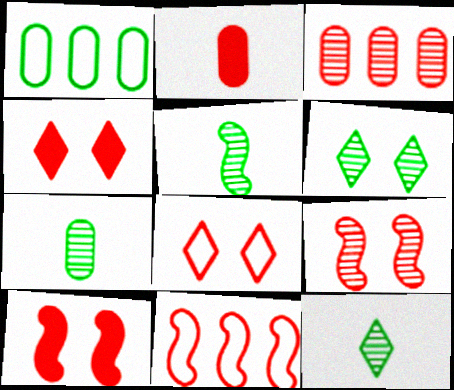[[5, 7, 12]]